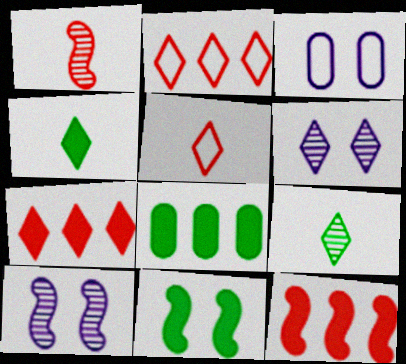[[2, 4, 6], 
[3, 9, 12], 
[4, 8, 11], 
[5, 8, 10]]